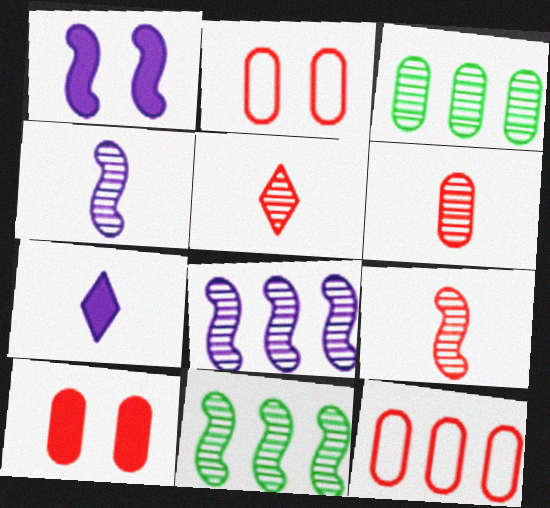[[2, 7, 11], 
[5, 6, 9], 
[6, 10, 12]]